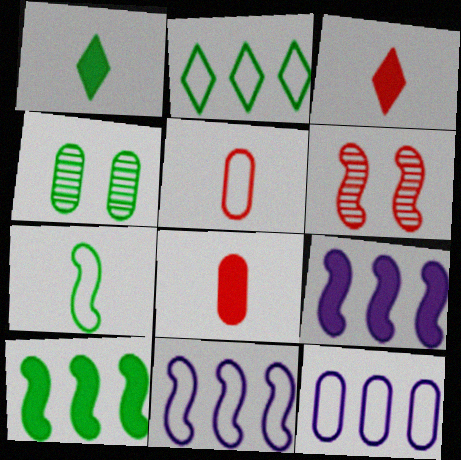[[1, 6, 12], 
[3, 4, 11], 
[4, 8, 12], 
[6, 7, 9]]